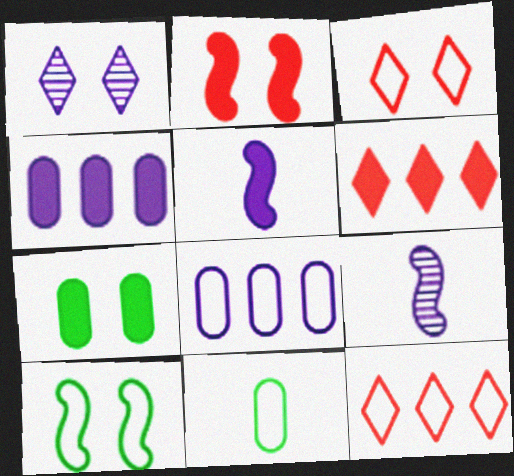[[1, 5, 8], 
[5, 6, 7], 
[7, 9, 12]]